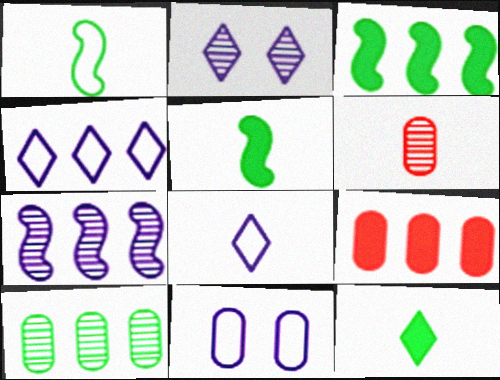[[1, 2, 9], 
[5, 6, 8]]